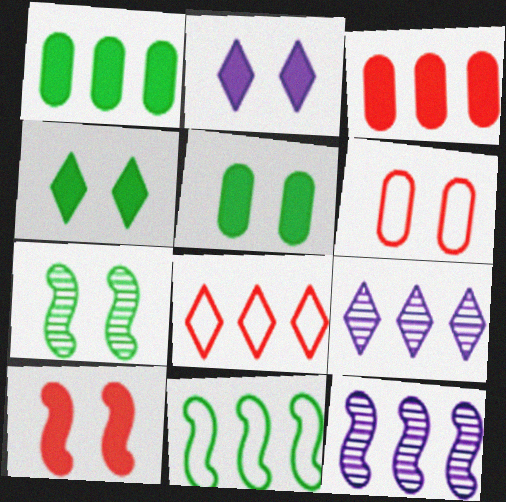[[1, 8, 12], 
[2, 5, 10], 
[2, 6, 7], 
[3, 9, 11]]